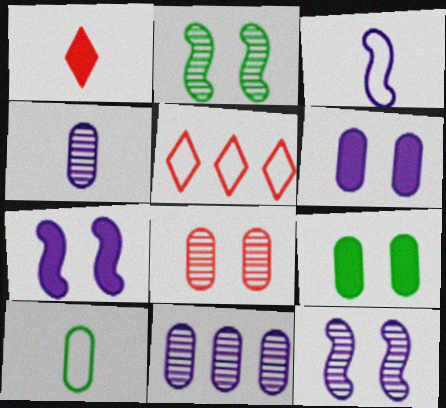[]